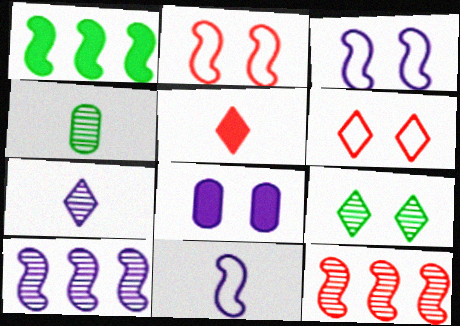[[1, 5, 8], 
[2, 8, 9], 
[4, 5, 11]]